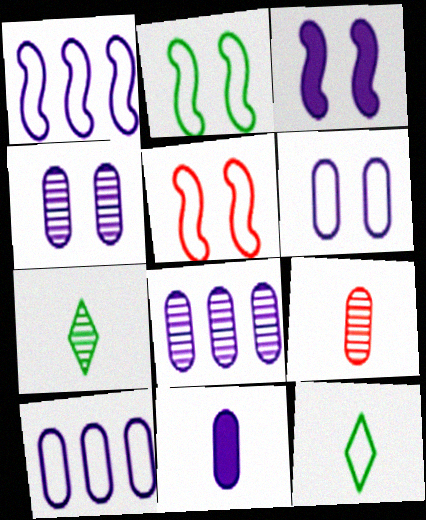[[4, 10, 11], 
[5, 10, 12], 
[6, 8, 11]]